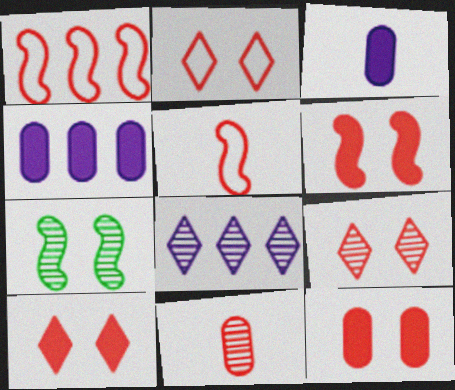[[1, 10, 11], 
[2, 9, 10], 
[6, 10, 12], 
[7, 8, 11]]